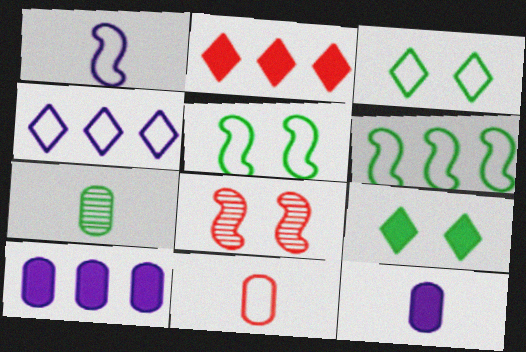[[2, 8, 11], 
[4, 5, 11], 
[6, 7, 9], 
[7, 11, 12]]